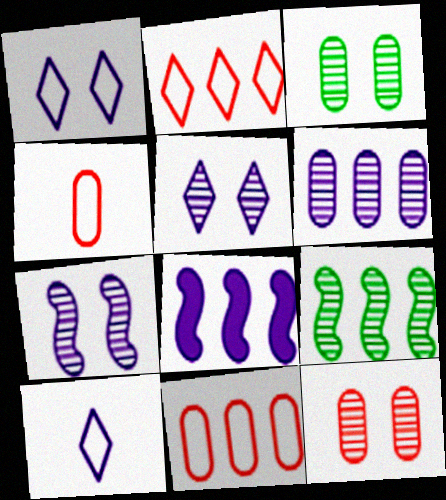[]